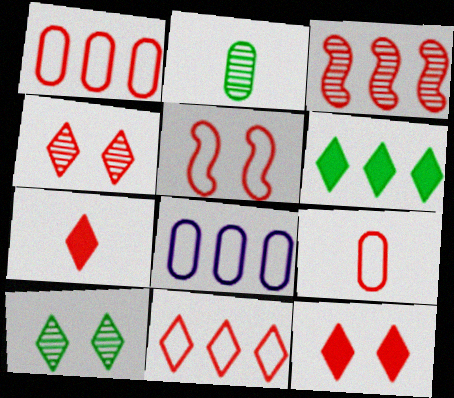[[3, 6, 8], 
[3, 9, 12], 
[4, 7, 11], 
[5, 9, 11]]